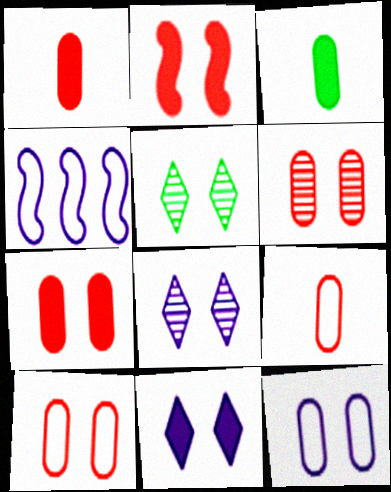[[1, 4, 5], 
[2, 5, 12], 
[6, 7, 10]]